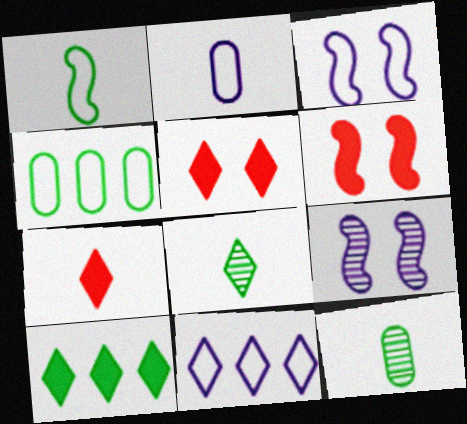[[2, 3, 11], 
[4, 7, 9], 
[5, 8, 11], 
[6, 11, 12]]